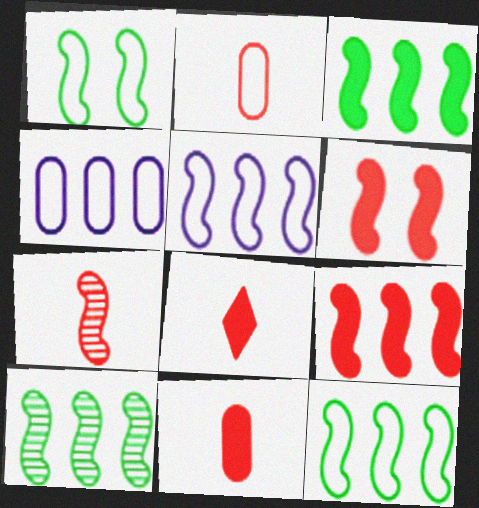[[2, 7, 8], 
[3, 10, 12], 
[5, 9, 10]]